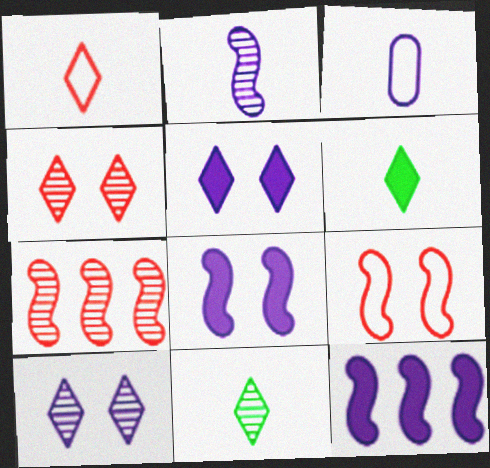[[3, 10, 12]]